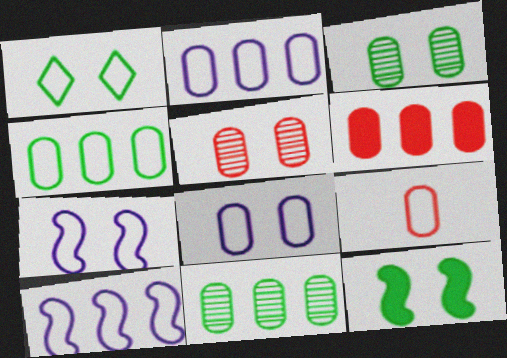[[1, 3, 12], 
[1, 9, 10], 
[2, 6, 11], 
[4, 8, 9], 
[5, 6, 9]]